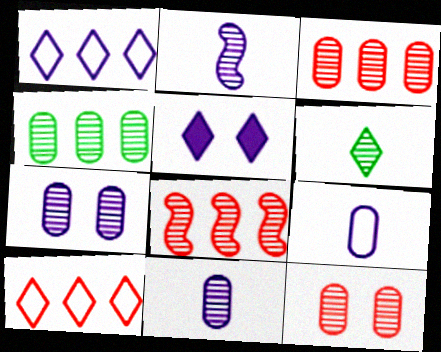[[4, 11, 12], 
[5, 6, 10], 
[6, 7, 8]]